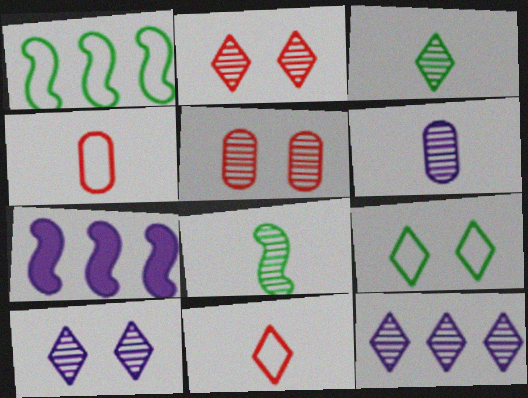[[2, 3, 12], 
[5, 8, 12]]